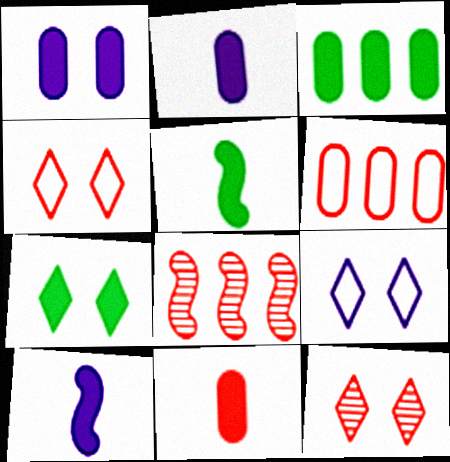[[1, 3, 11], 
[3, 5, 7], 
[4, 8, 11], 
[7, 9, 12]]